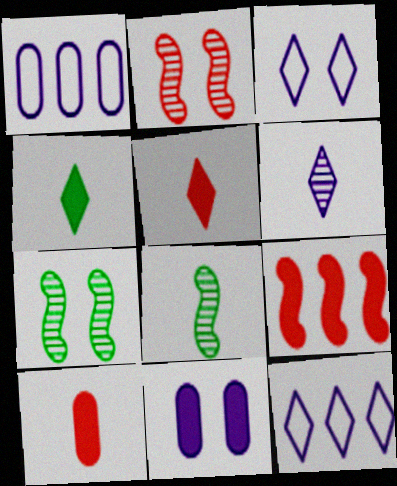[[1, 2, 4], 
[1, 5, 7], 
[4, 9, 11], 
[7, 10, 12]]